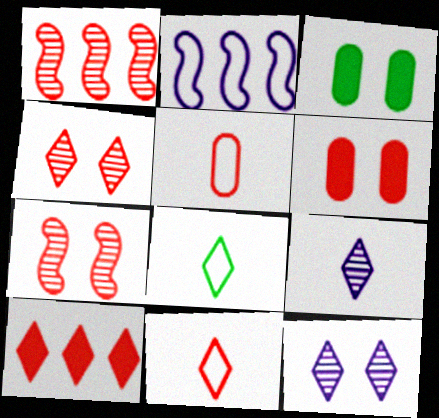[[1, 6, 11], 
[4, 10, 11], 
[5, 7, 10], 
[8, 10, 12]]